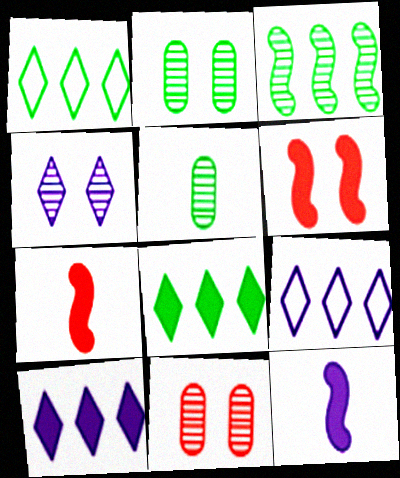[[1, 11, 12], 
[2, 7, 9], 
[5, 6, 9]]